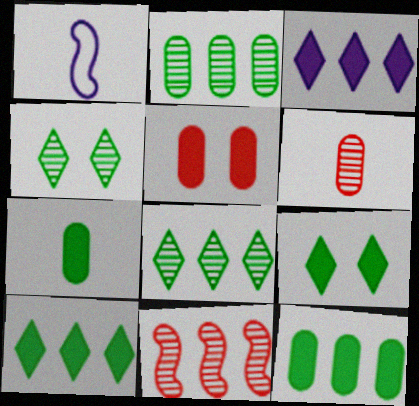[[1, 5, 8]]